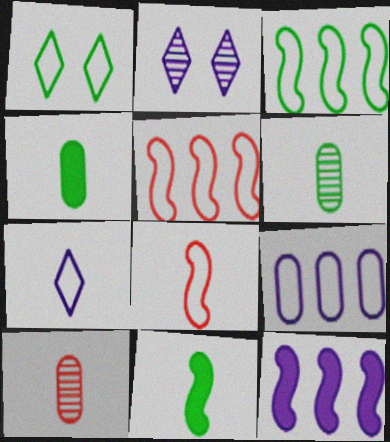[[1, 8, 9], 
[1, 10, 12], 
[2, 4, 5], 
[7, 10, 11]]